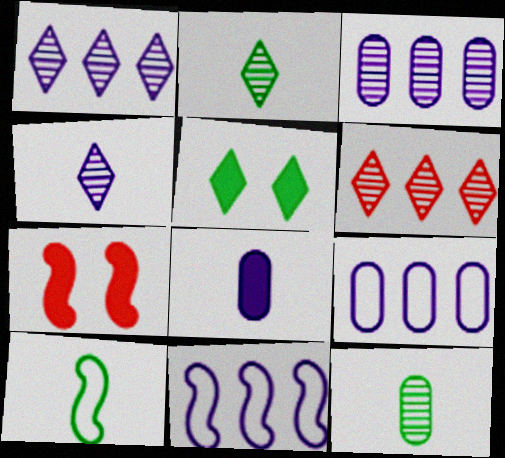[[2, 7, 9]]